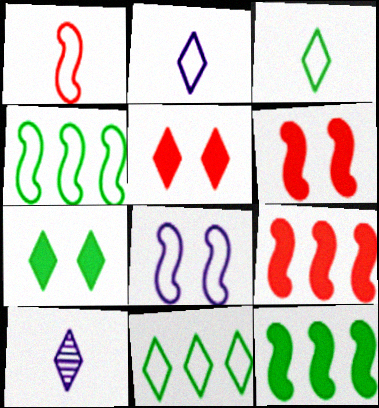[[1, 4, 8], 
[5, 10, 11]]